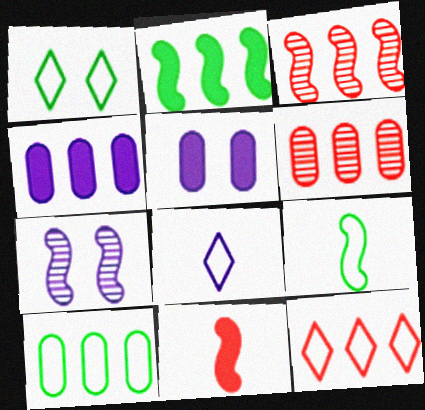[[1, 8, 12], 
[1, 9, 10], 
[4, 6, 10], 
[4, 7, 8]]